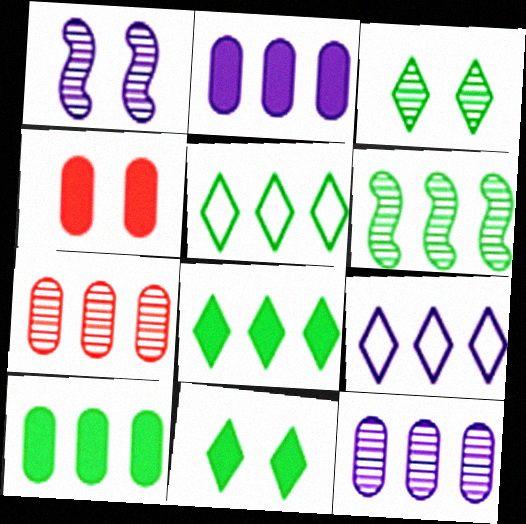[[5, 6, 10]]